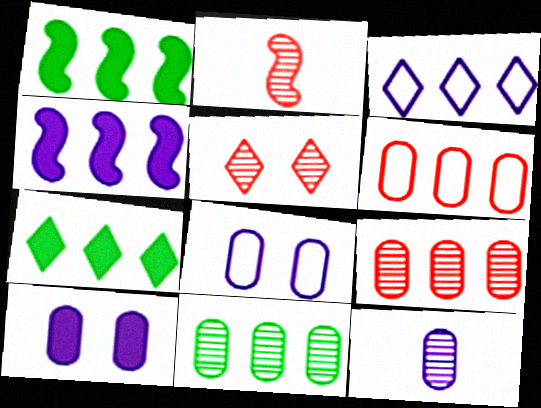[[1, 3, 9], 
[2, 5, 9], 
[2, 7, 8]]